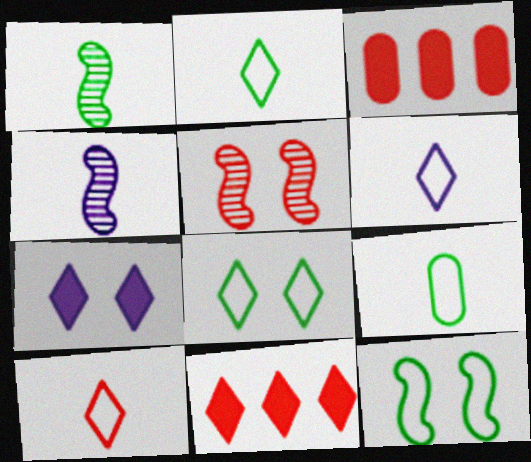[[2, 6, 10], 
[3, 4, 8], 
[3, 5, 10]]